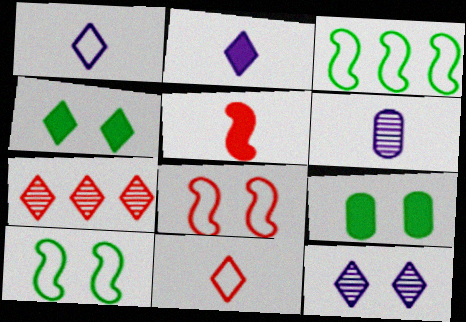[[1, 4, 7], 
[8, 9, 12]]